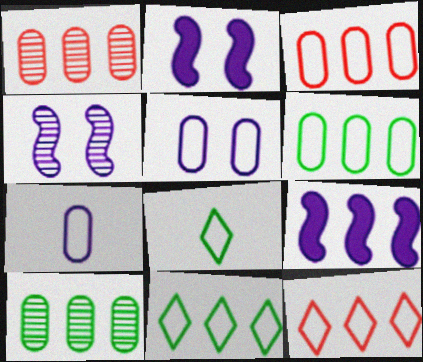[[1, 2, 8], 
[1, 9, 11], 
[9, 10, 12]]